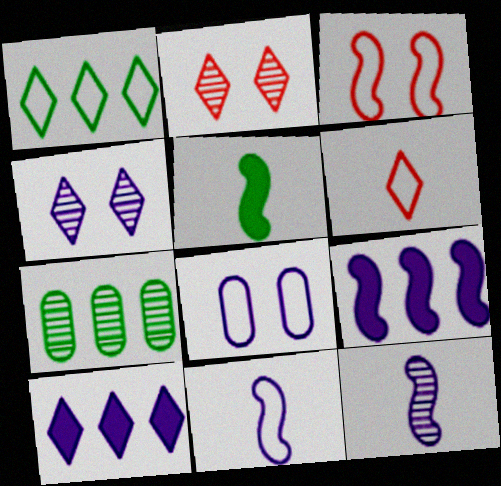[[2, 7, 12], 
[8, 10, 12]]